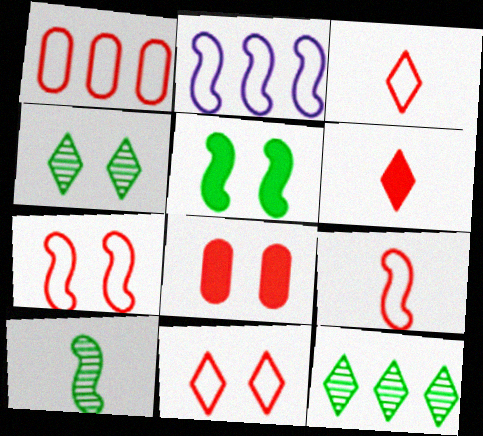[[1, 3, 7], 
[1, 9, 11]]